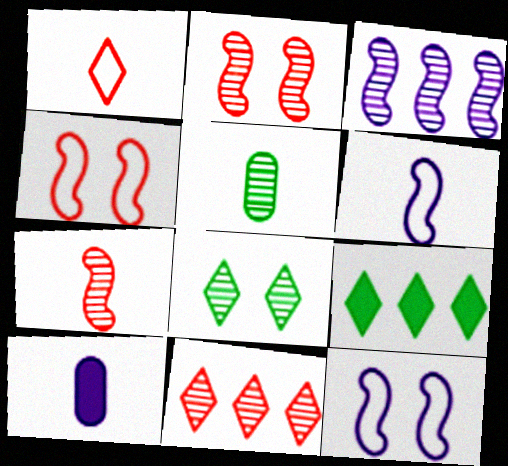[]